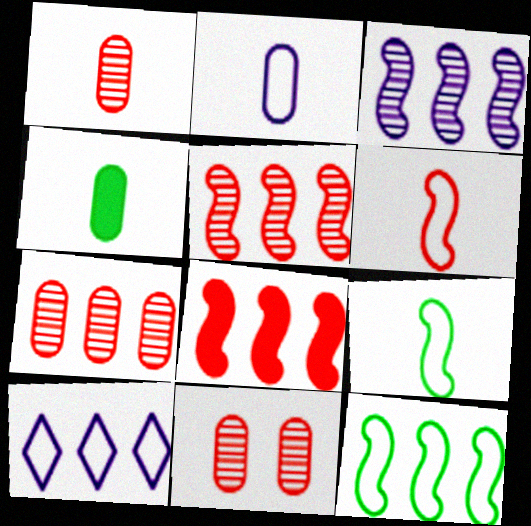[[1, 2, 4], 
[1, 7, 11], 
[3, 8, 12]]